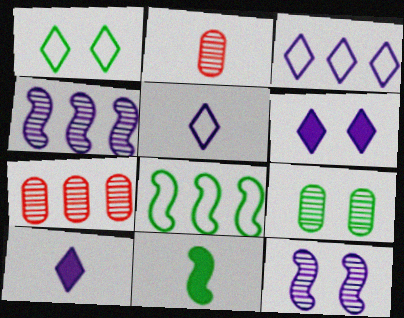[[2, 5, 11], 
[2, 6, 8]]